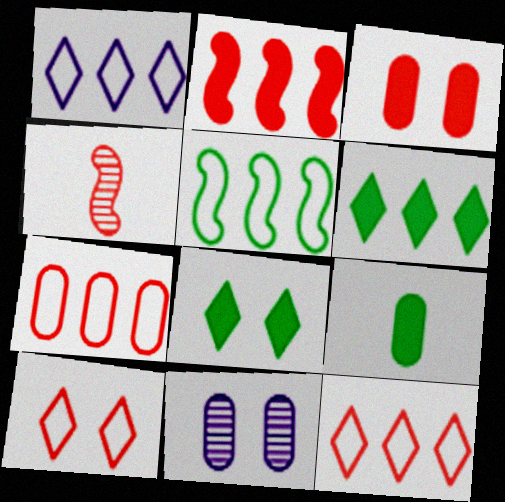[[1, 5, 7], 
[3, 4, 12], 
[7, 9, 11]]